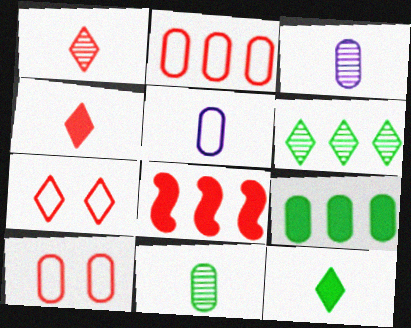[[1, 8, 10], 
[3, 9, 10]]